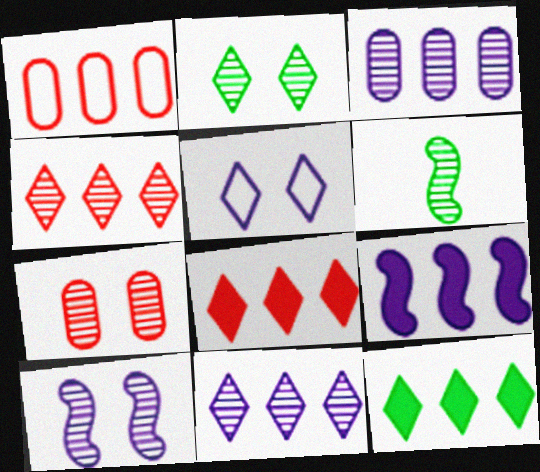[[2, 7, 10], 
[6, 7, 11]]